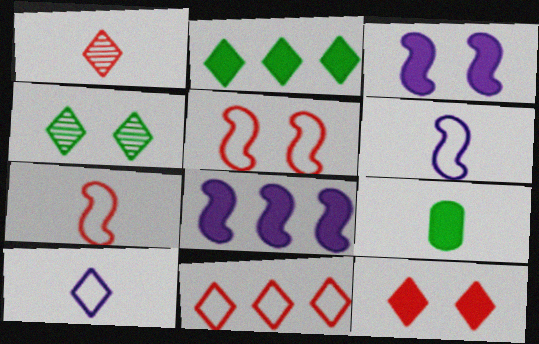[[1, 6, 9], 
[1, 11, 12], 
[8, 9, 12]]